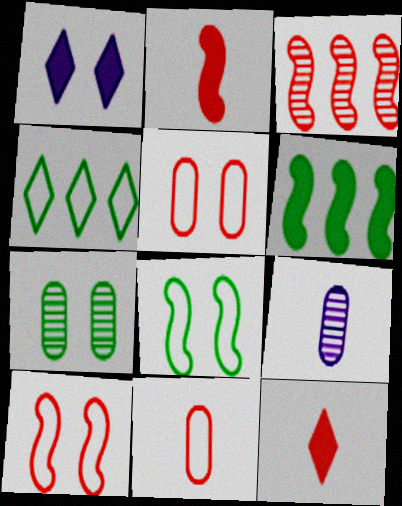[[1, 7, 10], 
[2, 3, 10], 
[3, 5, 12]]